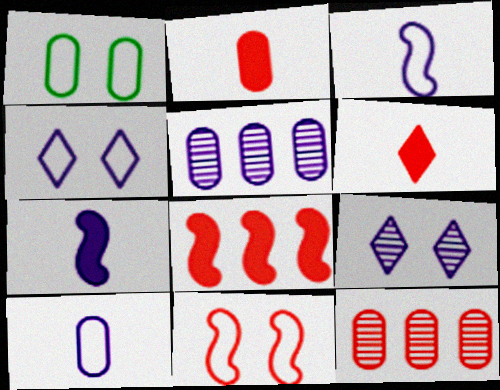[[1, 2, 5], 
[1, 4, 11], 
[4, 5, 7], 
[6, 11, 12]]